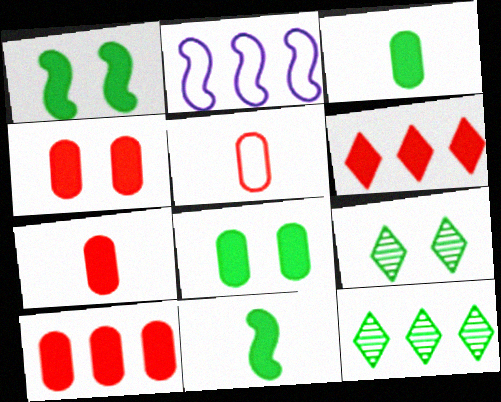[[2, 7, 9], 
[2, 10, 12], 
[4, 7, 10]]